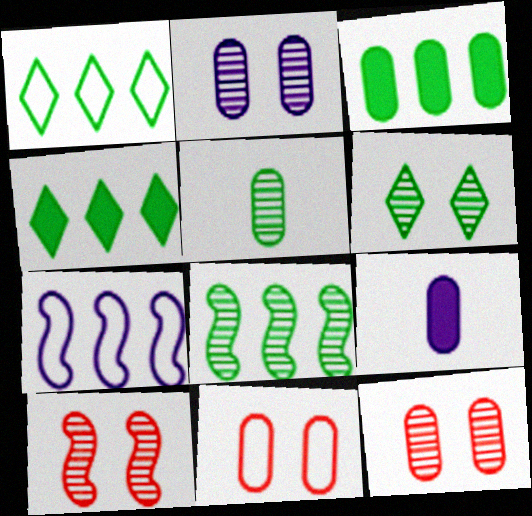[[1, 3, 8], 
[1, 9, 10], 
[2, 6, 10], 
[5, 6, 8]]